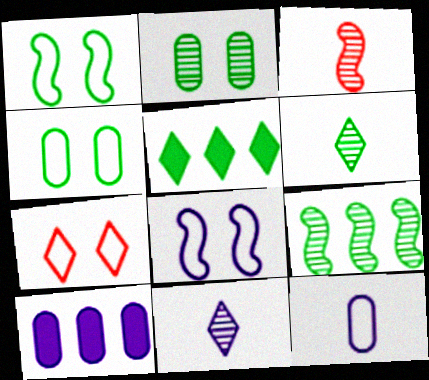[[2, 6, 9], 
[4, 7, 8], 
[5, 7, 11], 
[8, 10, 11]]